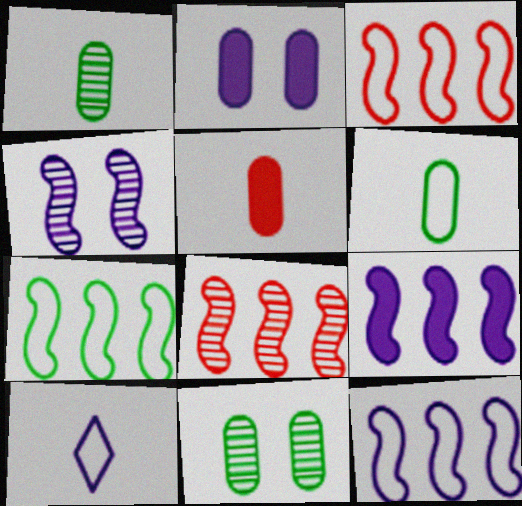[[3, 7, 12], 
[7, 8, 9]]